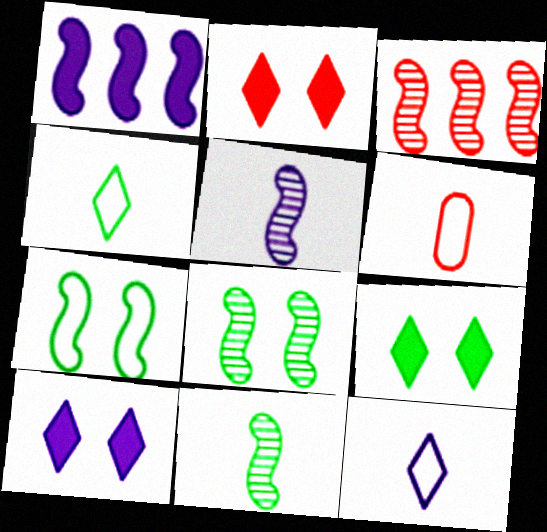[[2, 3, 6], 
[2, 9, 10], 
[3, 5, 8]]